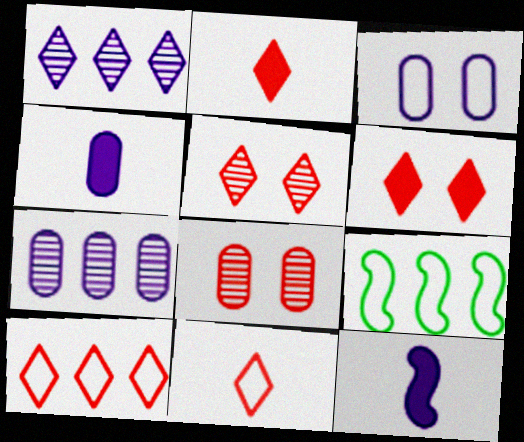[[1, 3, 12], 
[2, 5, 10], 
[3, 4, 7], 
[3, 9, 11], 
[4, 5, 9]]